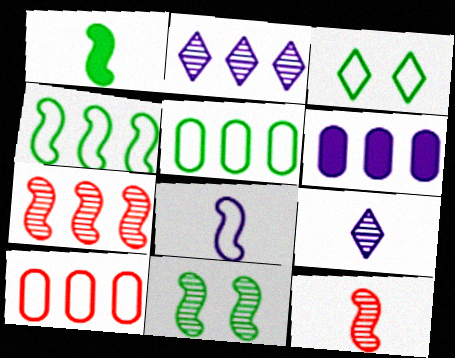[[1, 4, 11], 
[1, 8, 12], 
[3, 6, 12], 
[3, 8, 10]]